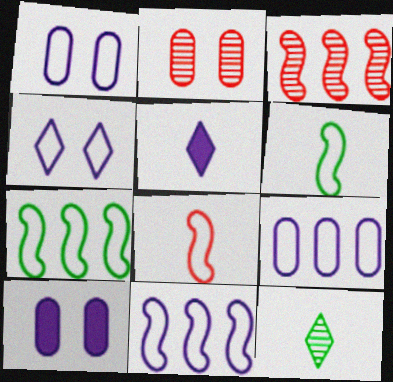[[2, 5, 7]]